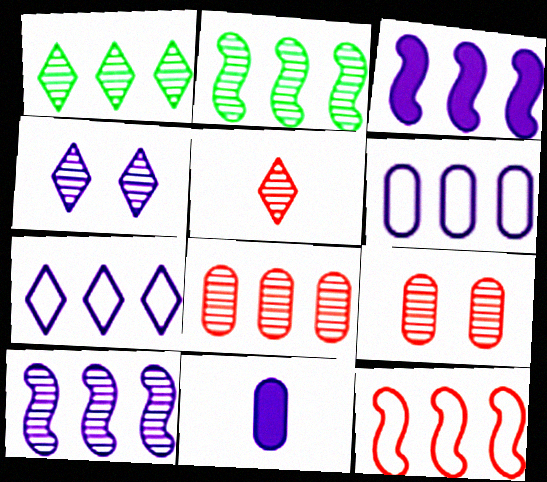[[1, 4, 5], 
[1, 8, 10], 
[2, 3, 12]]